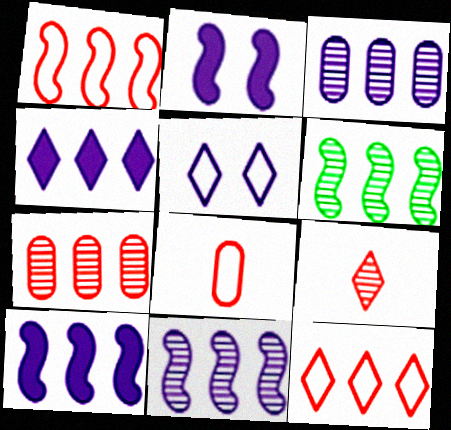[[1, 6, 10]]